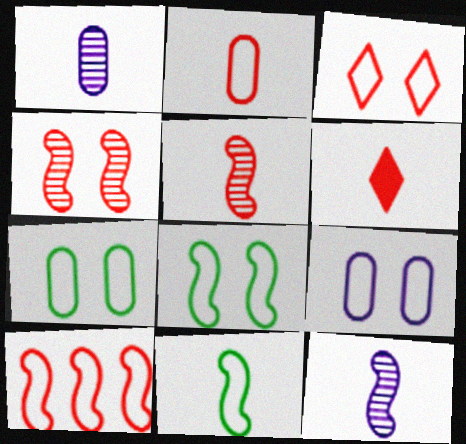[[1, 6, 11], 
[2, 3, 10], 
[2, 5, 6], 
[3, 8, 9]]